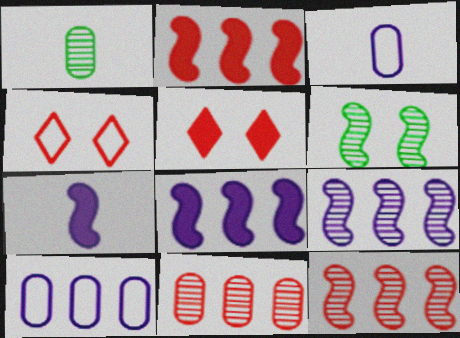[[1, 4, 8]]